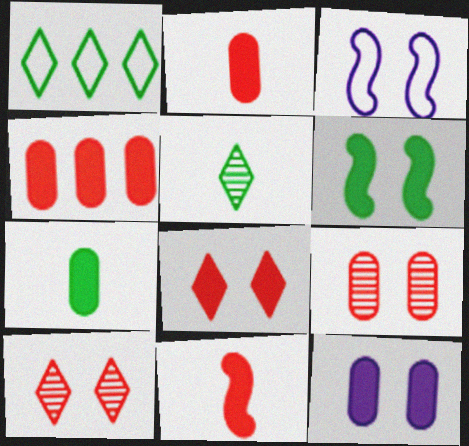[[3, 4, 5], 
[4, 7, 12], 
[4, 8, 11], 
[6, 8, 12]]